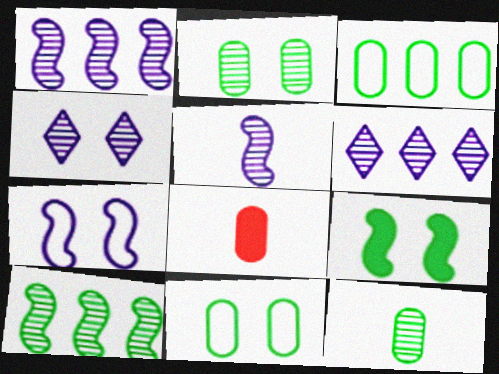[]